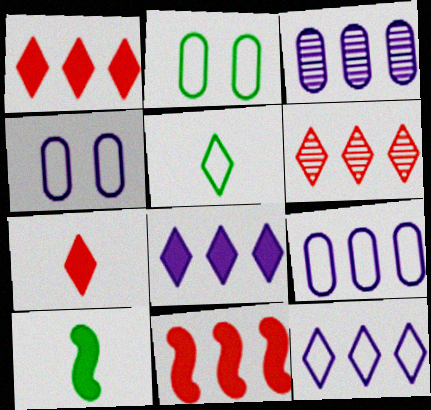[[4, 6, 10]]